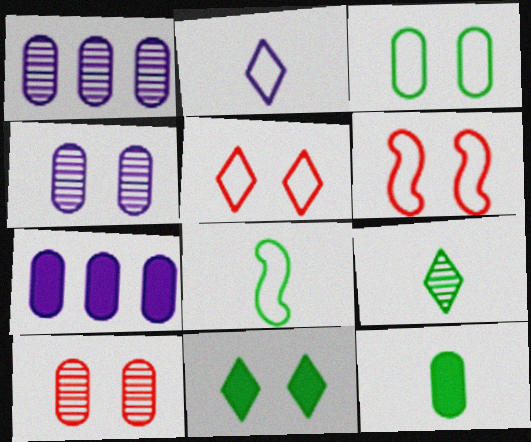[[4, 6, 11], 
[6, 7, 9], 
[8, 9, 12]]